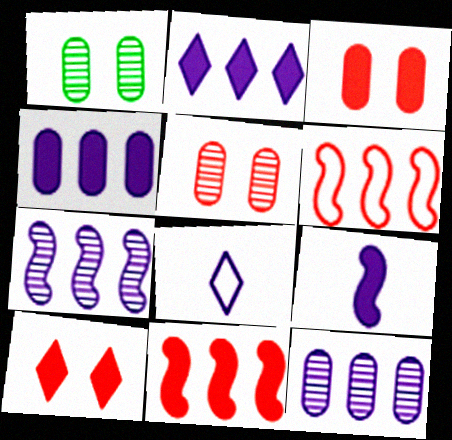[[1, 8, 11]]